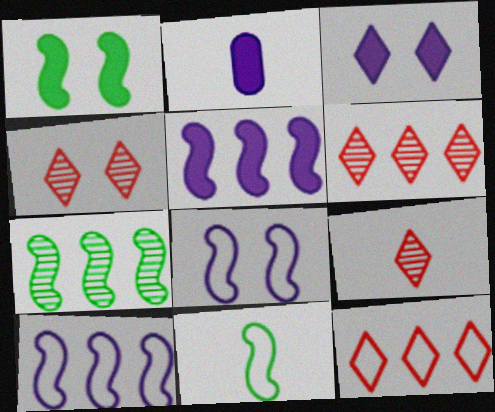[[1, 7, 11], 
[2, 3, 5], 
[2, 9, 11], 
[4, 6, 9]]